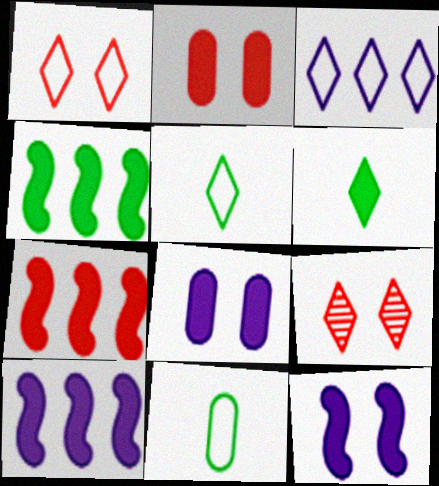[[1, 3, 5], 
[2, 6, 10], 
[3, 6, 9], 
[4, 7, 10], 
[6, 7, 8], 
[9, 10, 11]]